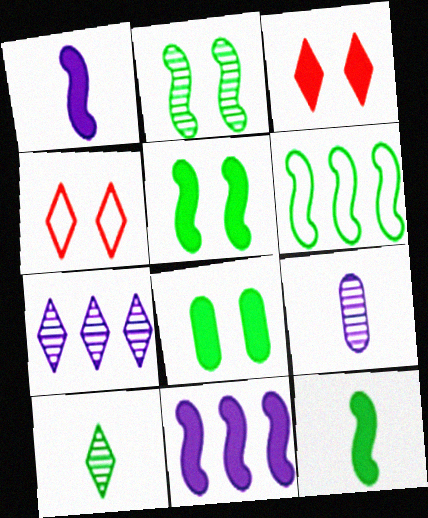[[2, 6, 12], 
[3, 6, 9], 
[6, 8, 10]]